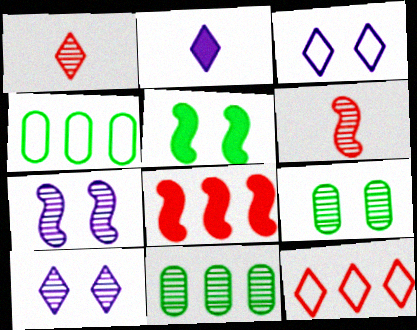[[1, 7, 11], 
[6, 10, 11]]